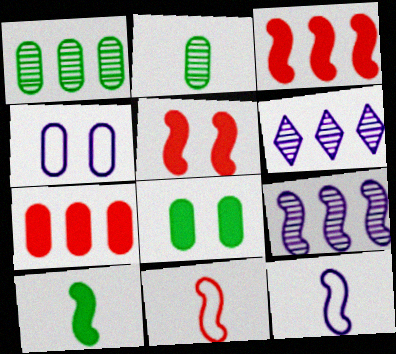[[2, 4, 7], 
[6, 8, 11]]